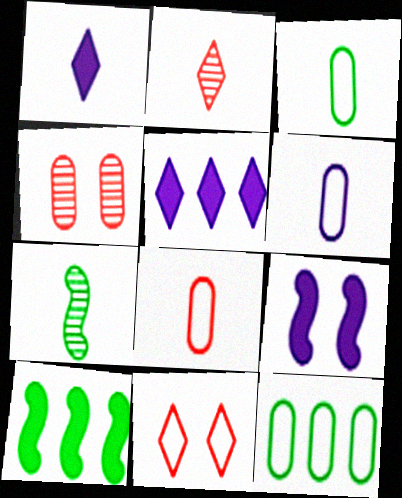[[1, 7, 8], 
[2, 9, 12], 
[3, 6, 8]]